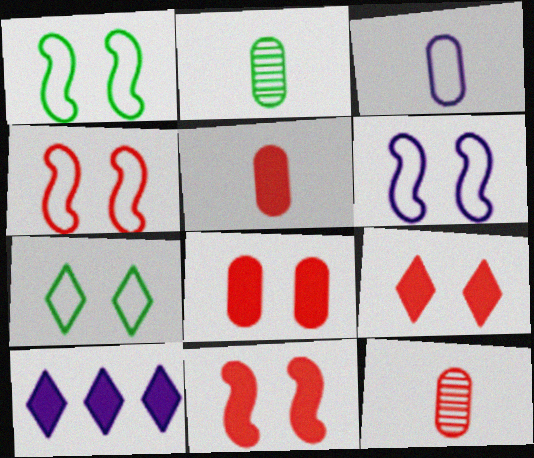[[1, 4, 6], 
[1, 10, 12], 
[2, 3, 5], 
[2, 4, 10], 
[8, 9, 11]]